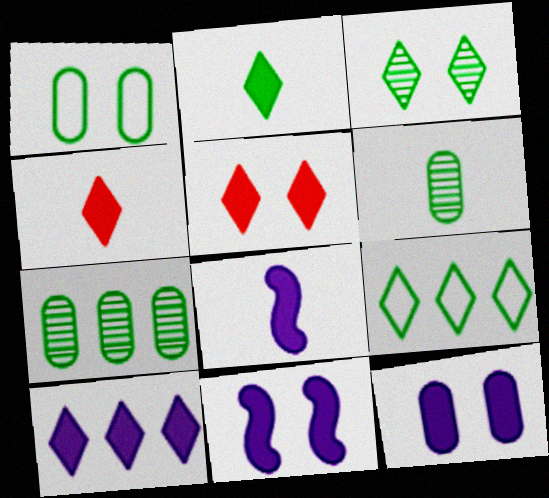[[2, 3, 9], 
[2, 5, 10], 
[8, 10, 12]]